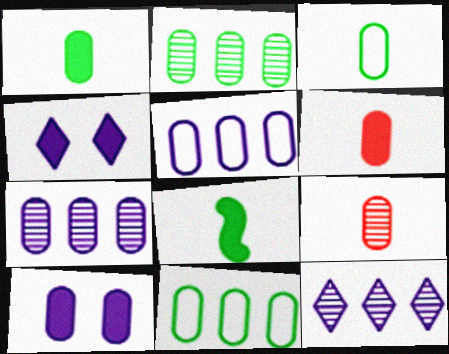[[9, 10, 11]]